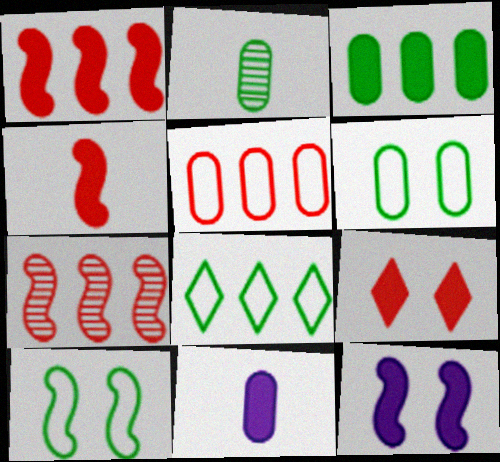[[2, 3, 6]]